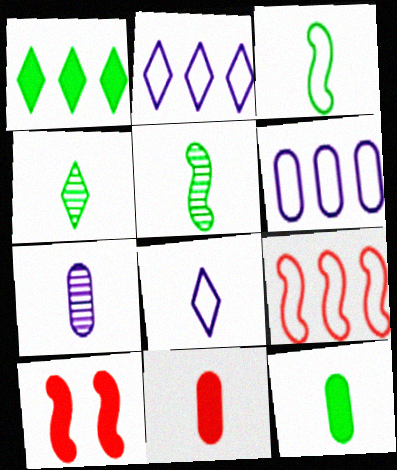[[3, 4, 12], 
[4, 6, 10], 
[5, 8, 11]]